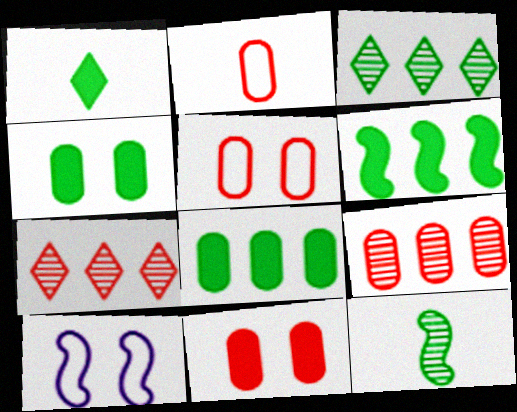[[1, 4, 6], 
[1, 9, 10], 
[2, 9, 11]]